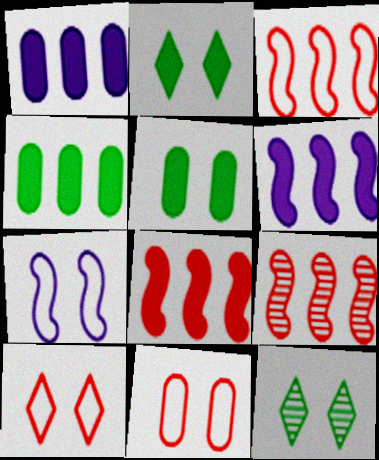[[3, 8, 9]]